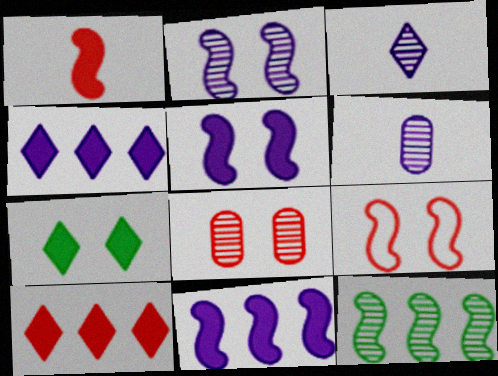[[3, 8, 12]]